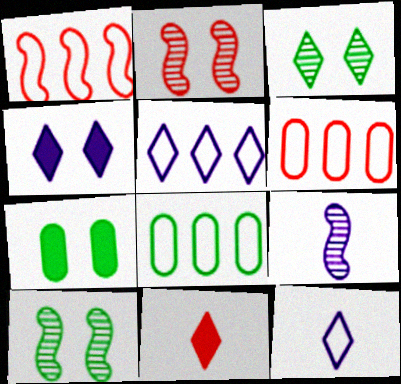[[1, 5, 8], 
[2, 6, 11], 
[3, 5, 11]]